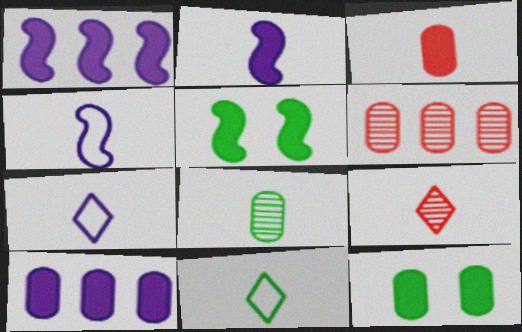[[3, 10, 12], 
[5, 6, 7]]